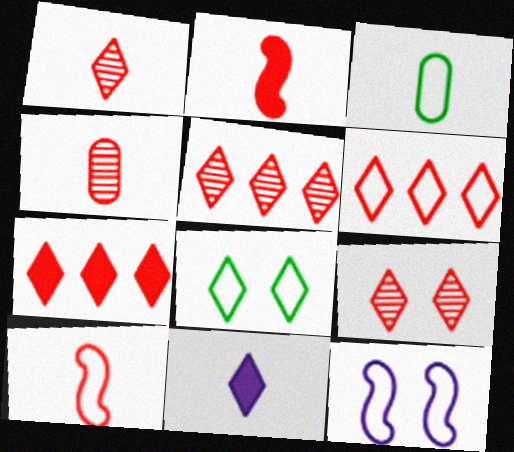[[1, 5, 9], 
[3, 6, 12], 
[5, 6, 7], 
[5, 8, 11]]